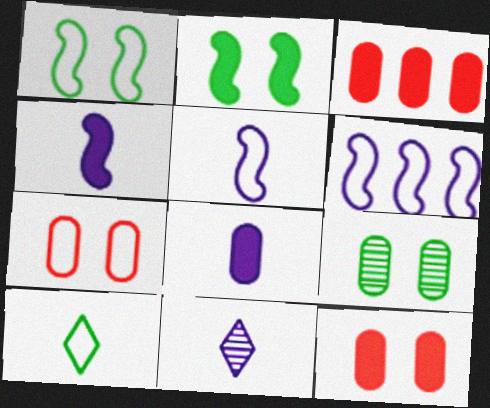[[1, 3, 11], 
[5, 8, 11], 
[6, 7, 10]]